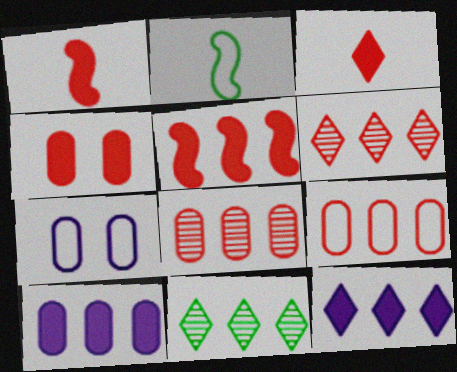[[1, 7, 11], 
[3, 4, 5], 
[5, 6, 9]]